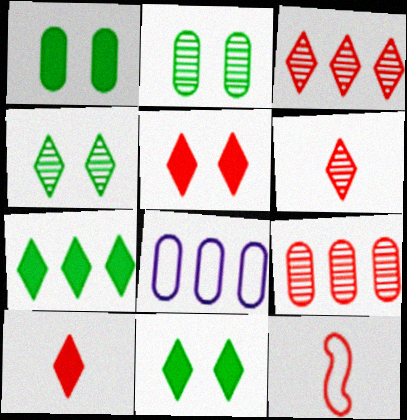[[5, 9, 12]]